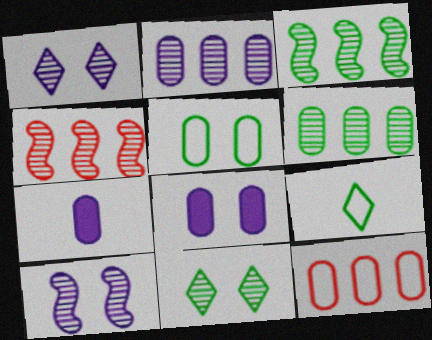[[4, 8, 9]]